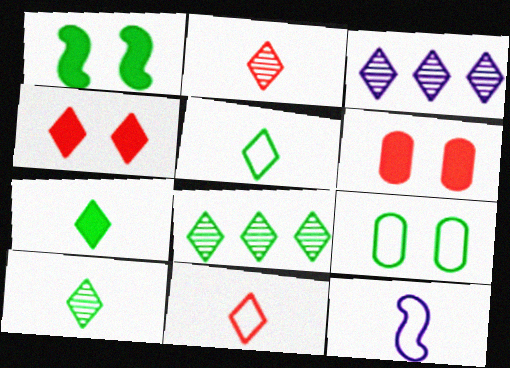[[3, 4, 5], 
[5, 7, 10], 
[6, 8, 12]]